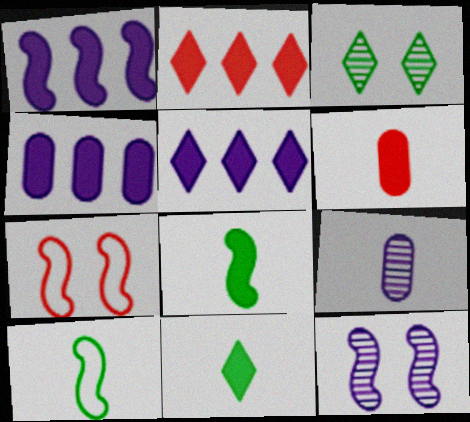[[1, 4, 5]]